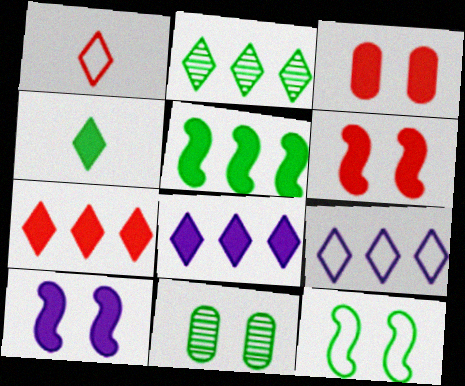[[2, 7, 9]]